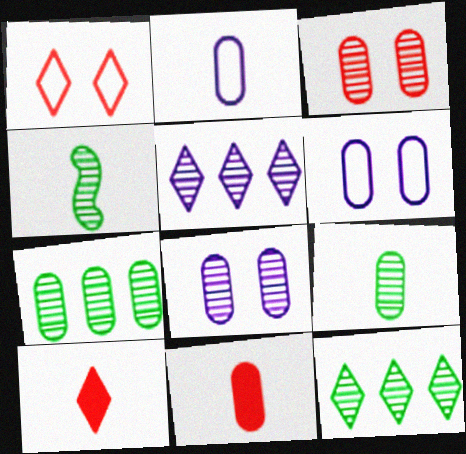[[2, 4, 10], 
[2, 9, 11], 
[3, 4, 5], 
[6, 7, 11]]